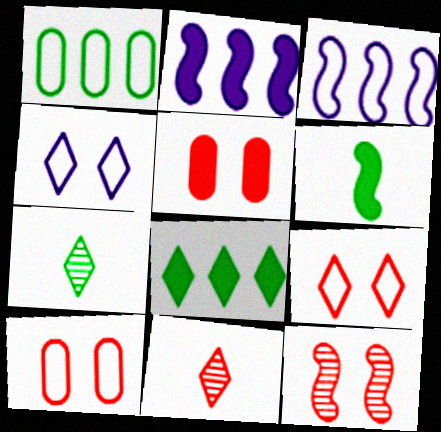[[2, 7, 10], 
[3, 5, 7], 
[3, 6, 12], 
[4, 8, 11], 
[5, 9, 12]]